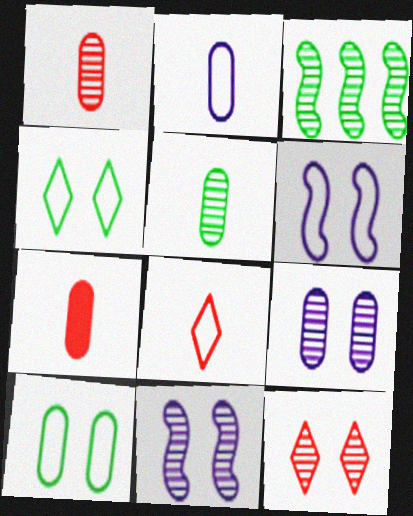[[2, 5, 7]]